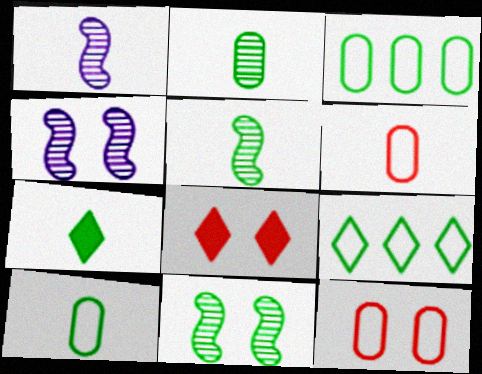[[1, 3, 8], 
[1, 6, 7], 
[3, 7, 11], 
[5, 7, 10]]